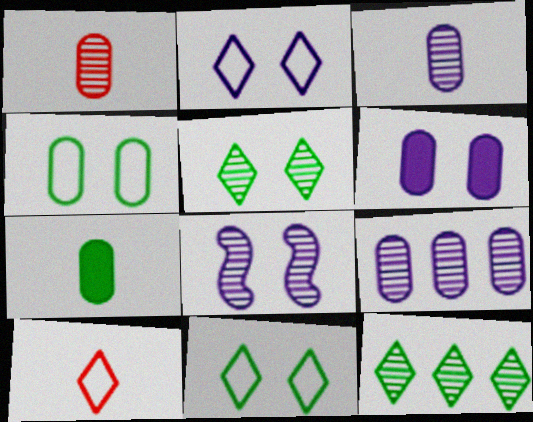[[1, 8, 12], 
[2, 6, 8]]